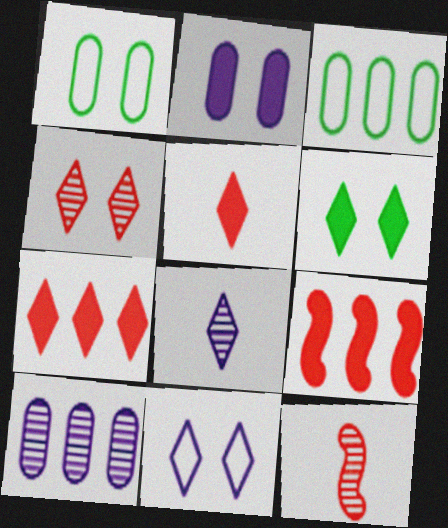[[1, 8, 9], 
[4, 6, 11]]